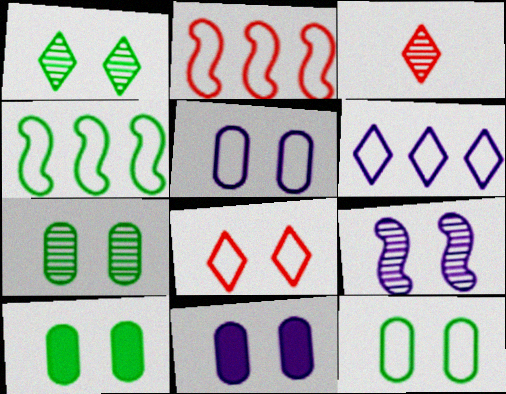[[3, 4, 11], 
[7, 10, 12], 
[8, 9, 10]]